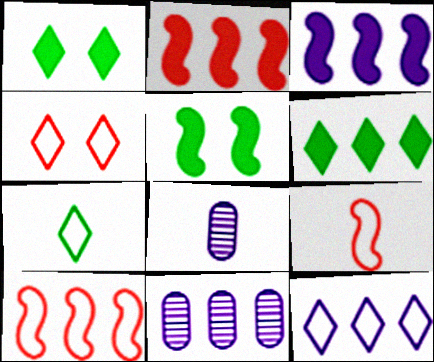[[1, 8, 10], 
[1, 9, 11], 
[3, 11, 12], 
[4, 7, 12], 
[6, 10, 11]]